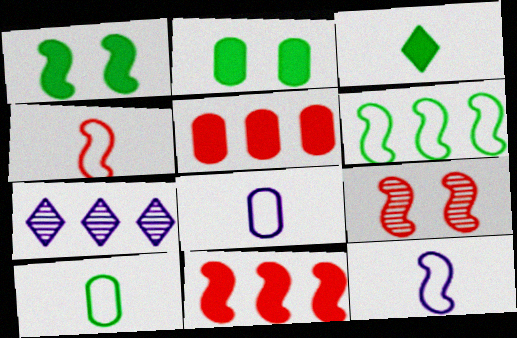[[2, 4, 7], 
[4, 9, 11], 
[5, 6, 7]]